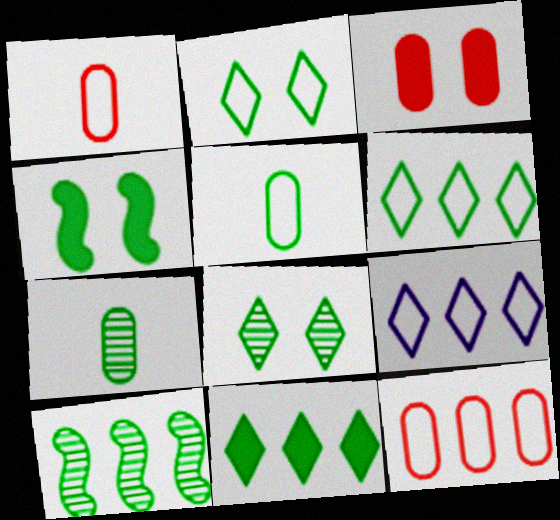[[4, 6, 7], 
[7, 8, 10]]